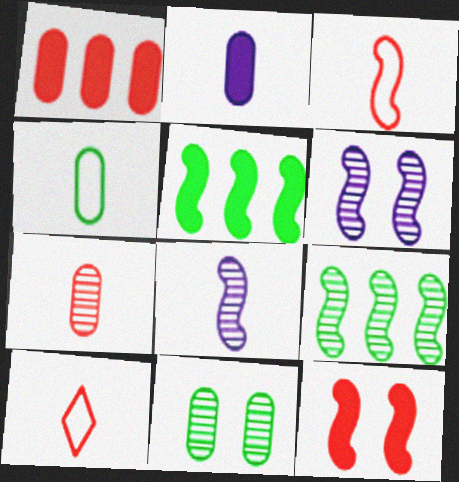[[2, 4, 7], 
[3, 5, 6]]